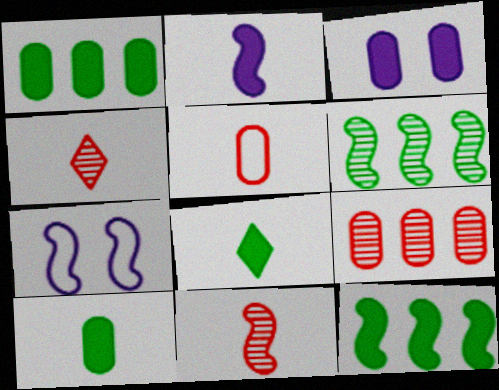[[1, 4, 7], 
[7, 8, 9], 
[7, 11, 12]]